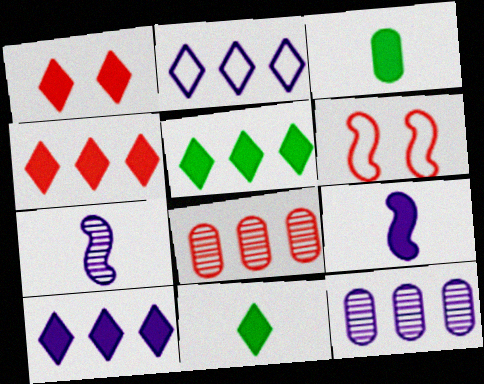[[1, 10, 11], 
[4, 5, 10], 
[6, 11, 12]]